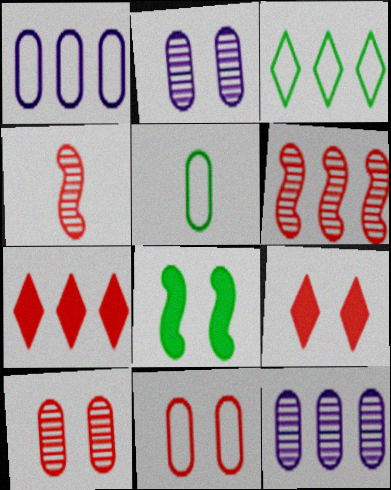[[1, 5, 11], 
[4, 7, 11]]